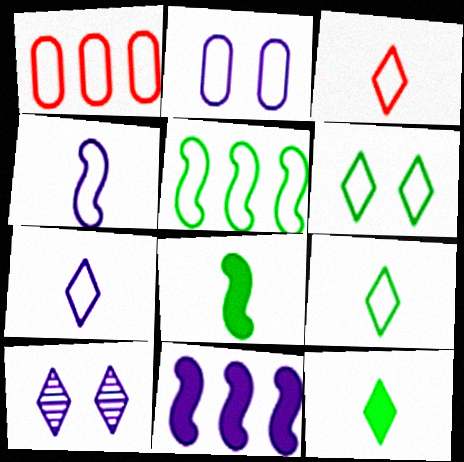[[1, 4, 6], 
[1, 8, 10], 
[2, 3, 5], 
[3, 7, 9]]